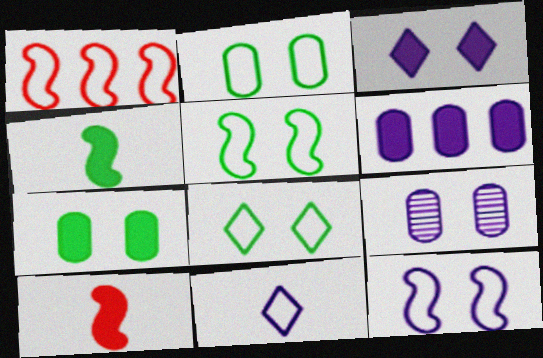[[1, 2, 11], 
[2, 5, 8], 
[3, 9, 12]]